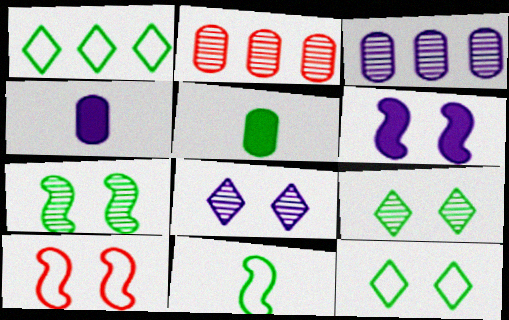[[1, 5, 7], 
[6, 7, 10]]